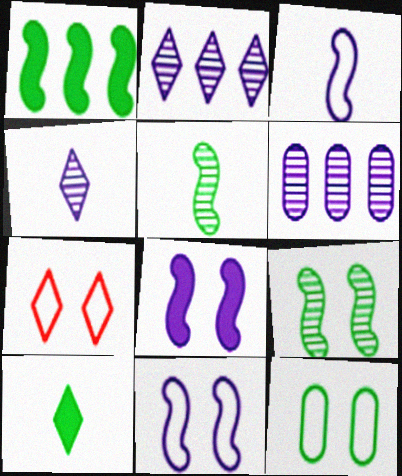[[2, 7, 10], 
[7, 11, 12]]